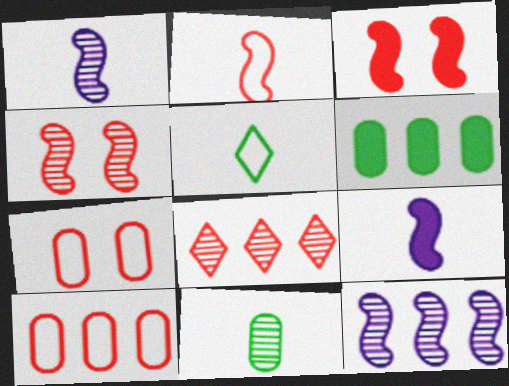[]